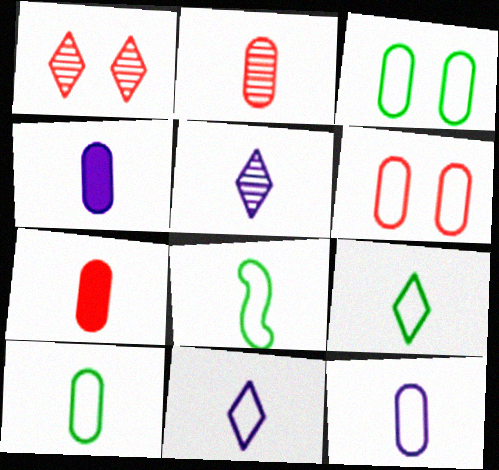[[2, 4, 10], 
[5, 7, 8], 
[8, 9, 10]]